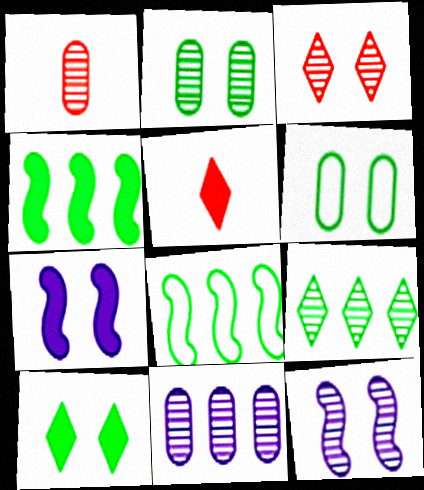[[1, 2, 11], 
[1, 9, 12], 
[2, 3, 12], 
[3, 6, 7]]